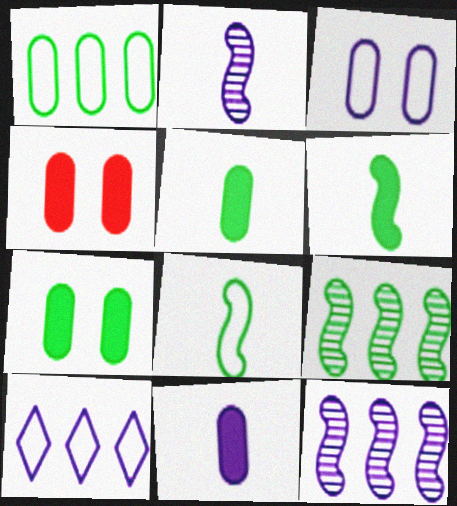[]